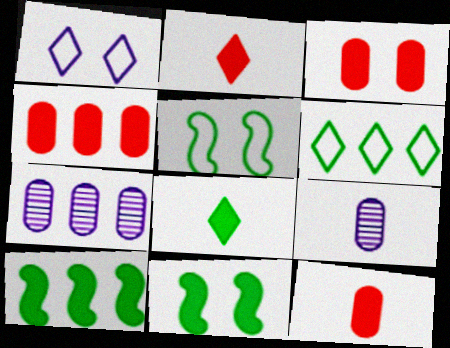[[2, 5, 7], 
[3, 4, 12]]